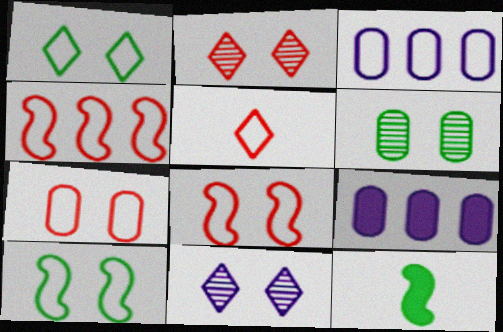[[2, 3, 12], 
[3, 5, 10], 
[4, 5, 7]]